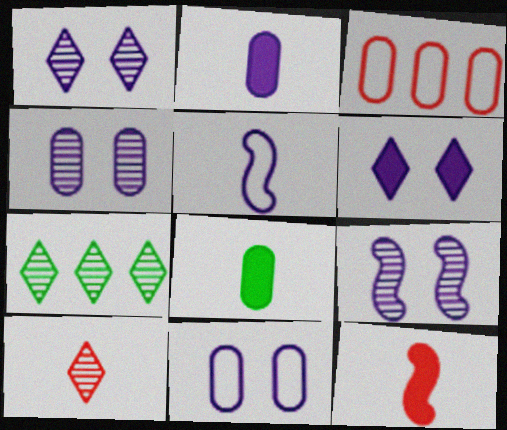[[1, 4, 9], 
[1, 7, 10], 
[3, 4, 8], 
[5, 8, 10], 
[6, 9, 11], 
[7, 11, 12]]